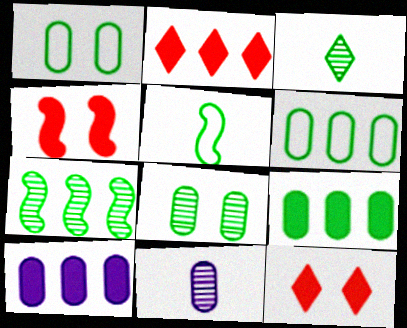[[3, 7, 8]]